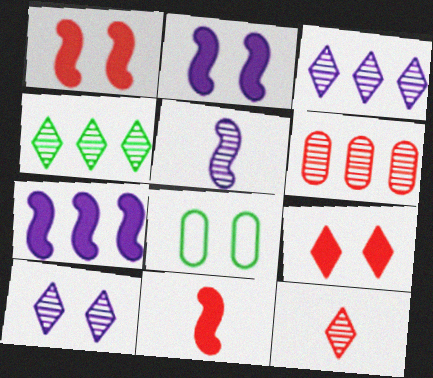[[1, 8, 10], 
[3, 8, 11], 
[4, 10, 12], 
[7, 8, 12]]